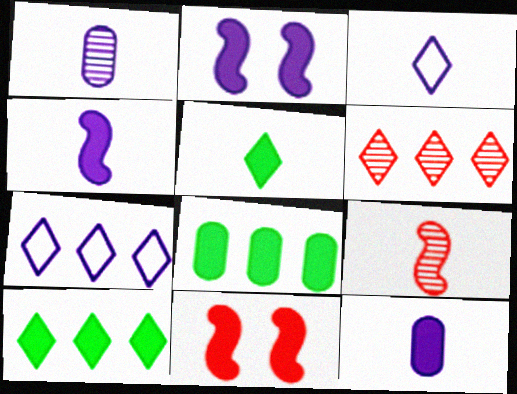[[1, 2, 7], 
[1, 3, 4], 
[6, 7, 10], 
[10, 11, 12]]